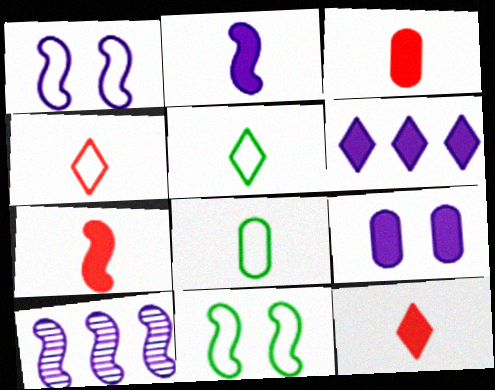[[1, 2, 10], 
[2, 6, 9], 
[3, 7, 12], 
[7, 10, 11]]